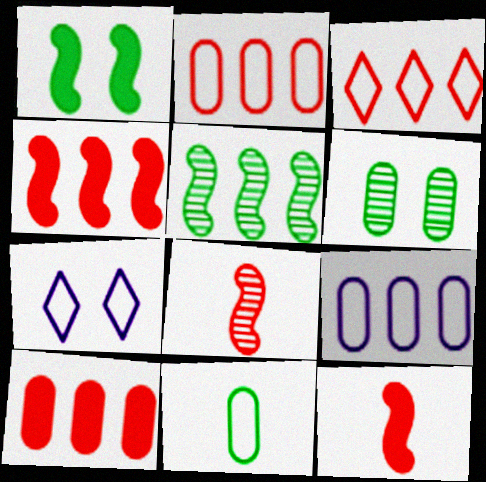[]